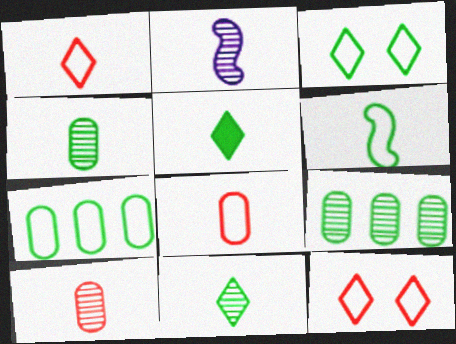[[2, 5, 8], 
[2, 10, 11], 
[3, 6, 7], 
[4, 5, 6]]